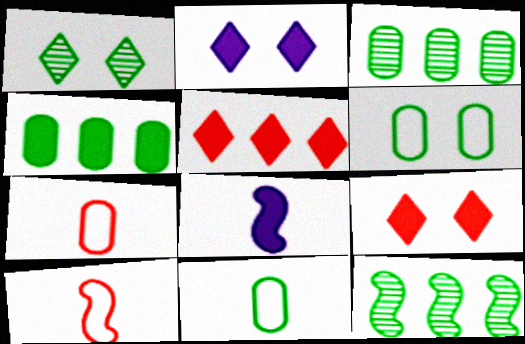[[2, 3, 10], 
[2, 7, 12], 
[4, 8, 9]]